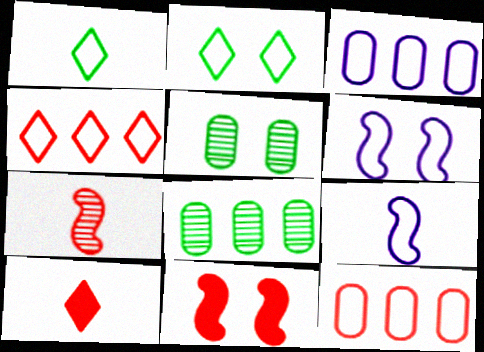[[1, 6, 12], 
[2, 9, 12], 
[6, 8, 10]]